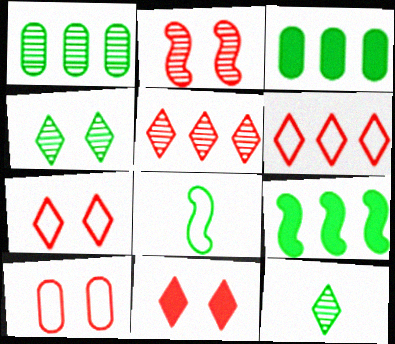[[2, 10, 11], 
[3, 4, 8]]